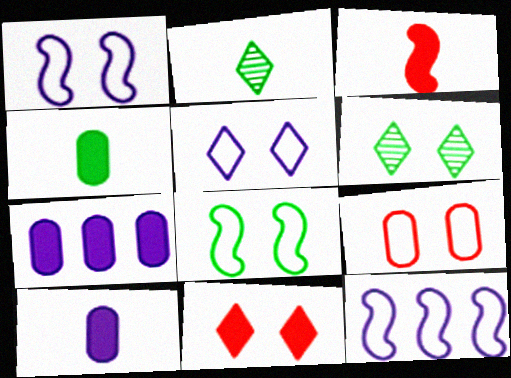[[5, 6, 11], 
[5, 8, 9]]